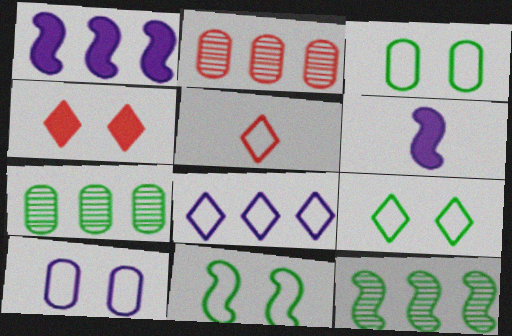[[2, 6, 9], 
[3, 9, 11], 
[5, 8, 9]]